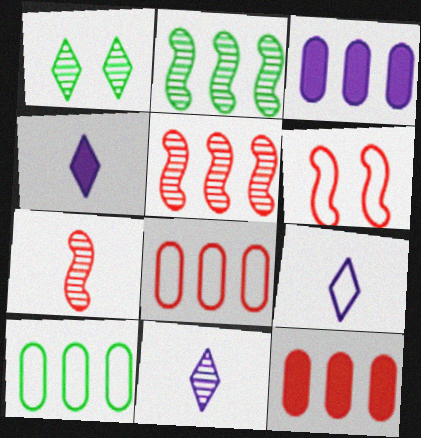[[4, 9, 11], 
[6, 9, 10]]